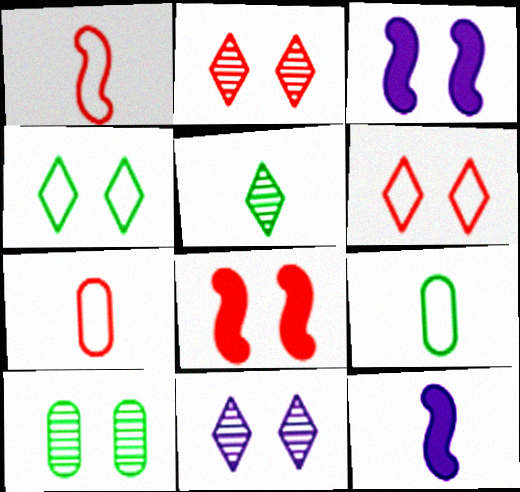[[3, 6, 10], 
[5, 7, 12]]